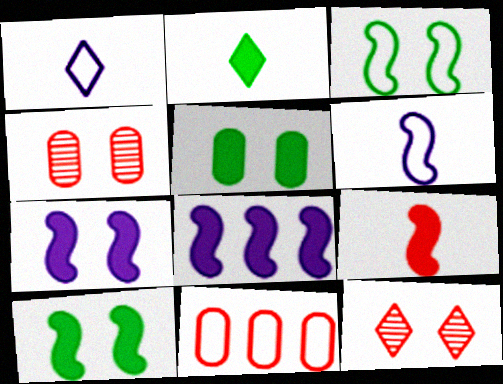[[1, 3, 11], 
[8, 9, 10], 
[9, 11, 12]]